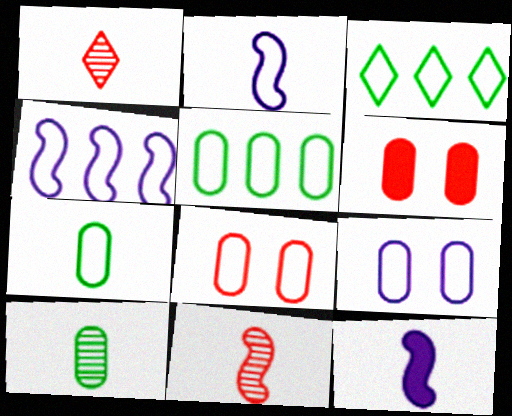[[1, 7, 12], 
[2, 3, 8]]